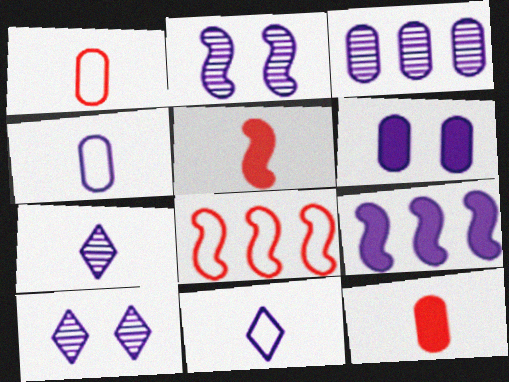[[2, 3, 7], 
[3, 4, 6], 
[4, 9, 10]]